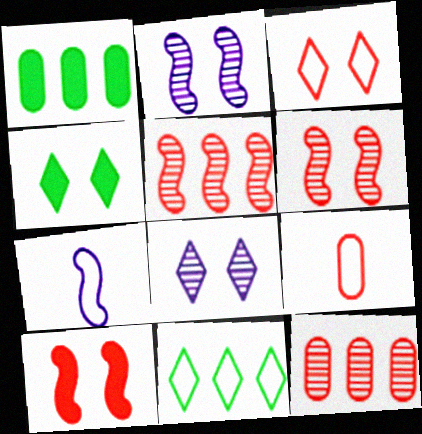[[3, 4, 8], 
[4, 7, 12]]